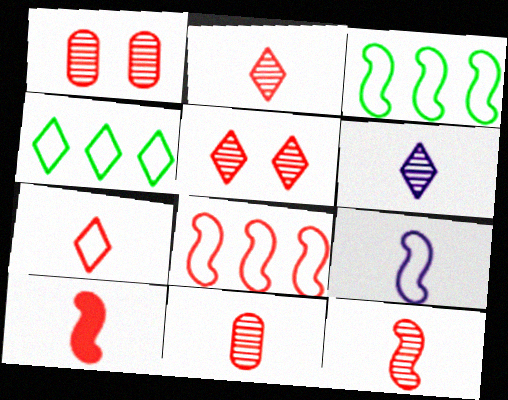[[2, 11, 12], 
[7, 10, 11]]